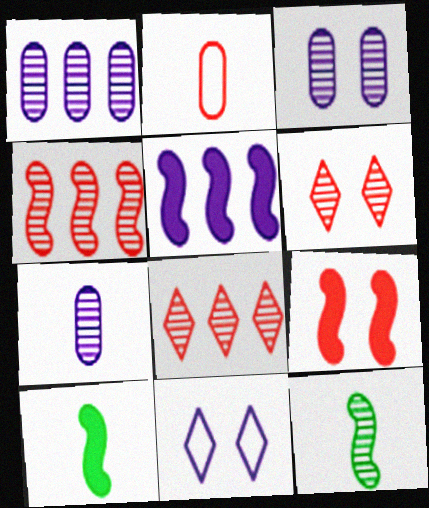[[1, 3, 7], 
[1, 6, 12], 
[2, 8, 9], 
[3, 8, 12], 
[5, 7, 11], 
[5, 9, 10]]